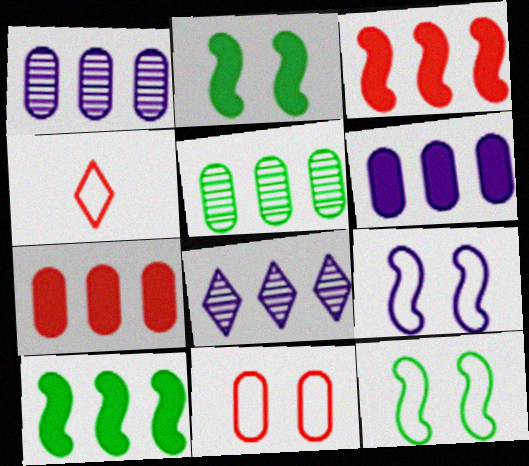[[1, 2, 4]]